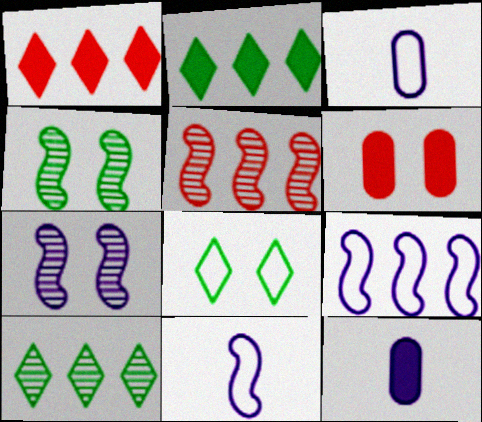[[1, 3, 4], 
[5, 8, 12], 
[6, 7, 8], 
[6, 10, 11]]